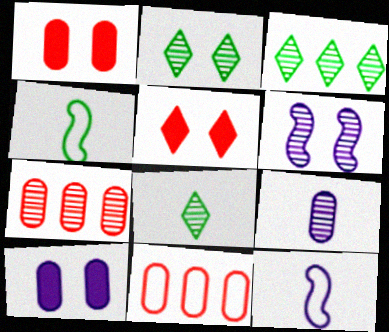[[1, 3, 12], 
[2, 3, 8], 
[6, 7, 8]]